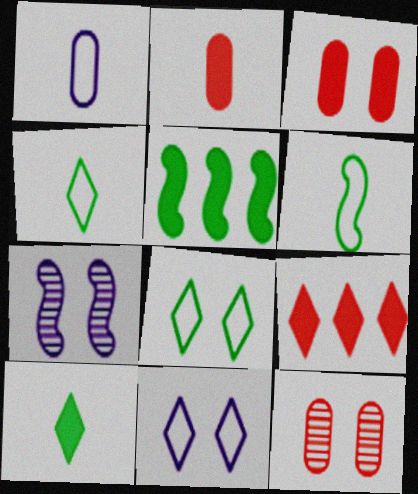[[3, 7, 8]]